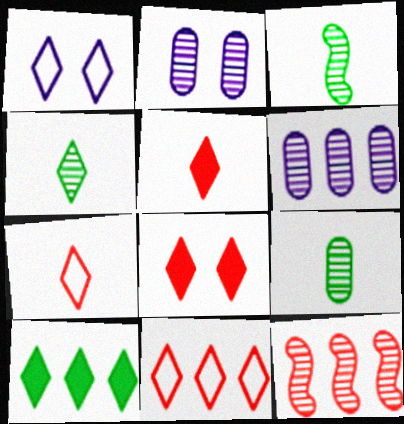[[2, 4, 12], 
[3, 4, 9]]